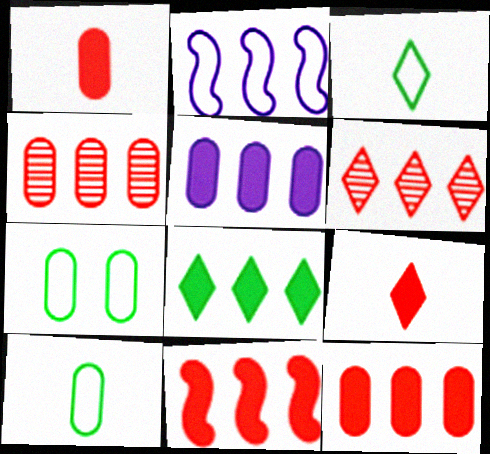[[2, 4, 8], 
[5, 8, 11]]